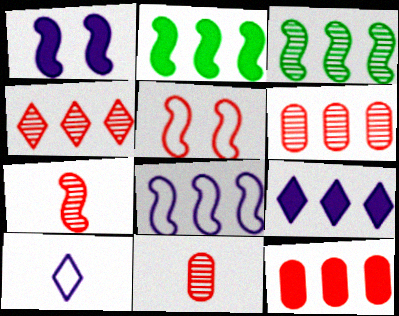[[2, 9, 12]]